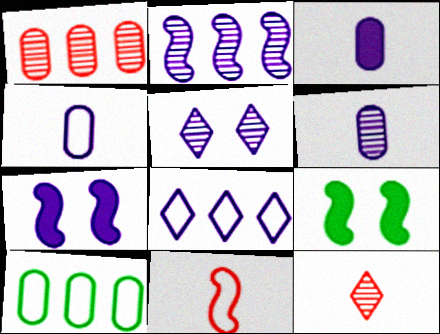[[2, 5, 6], 
[2, 9, 11], 
[3, 4, 6], 
[6, 7, 8], 
[7, 10, 12]]